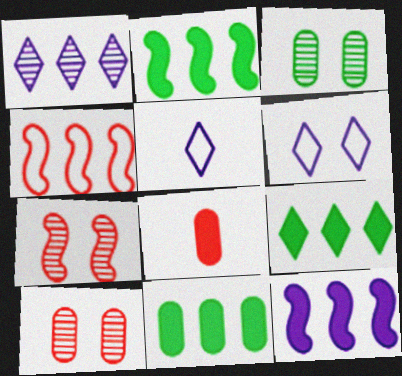[[1, 4, 11], 
[2, 5, 10], 
[2, 9, 11], 
[5, 7, 11]]